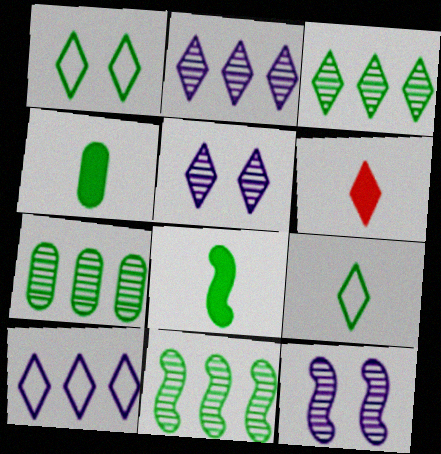[[1, 2, 6], 
[1, 4, 11], 
[1, 7, 8], 
[3, 7, 11]]